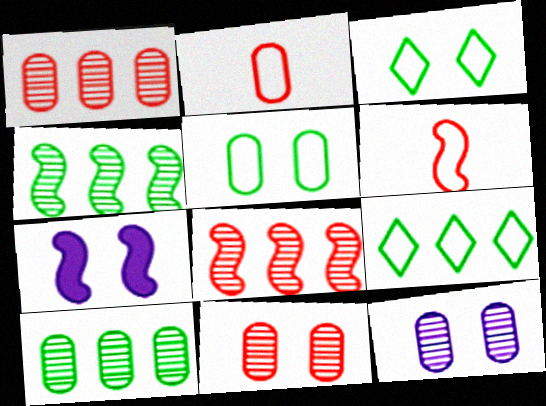[[3, 7, 11], 
[4, 6, 7]]